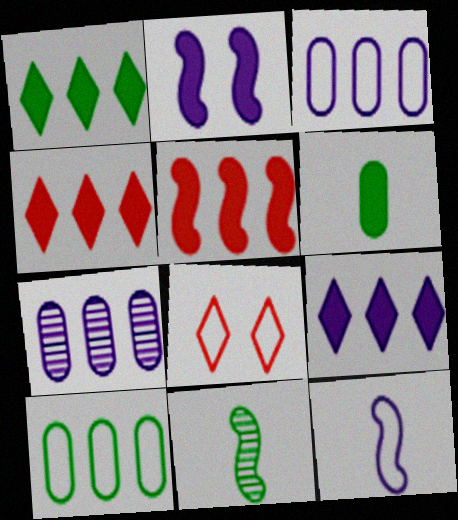[[1, 4, 9], 
[2, 4, 6], 
[8, 10, 12]]